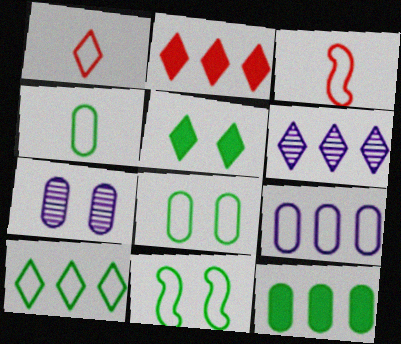[[1, 5, 6], 
[1, 9, 11], 
[2, 6, 10], 
[4, 10, 11]]